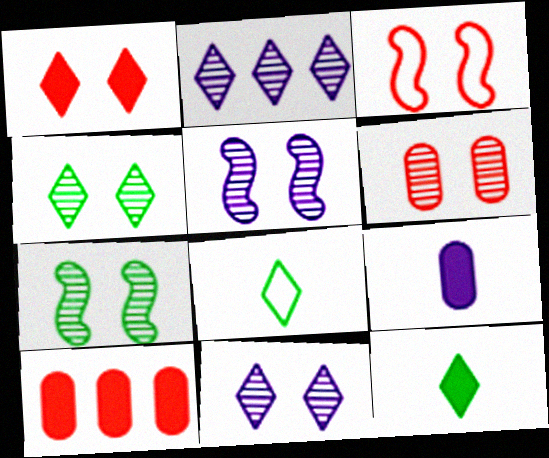[[1, 2, 8], 
[1, 3, 6], 
[4, 5, 6], 
[5, 8, 10], 
[6, 7, 11]]